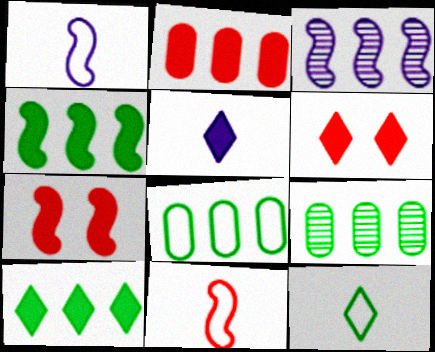[[1, 6, 9], 
[5, 6, 10]]